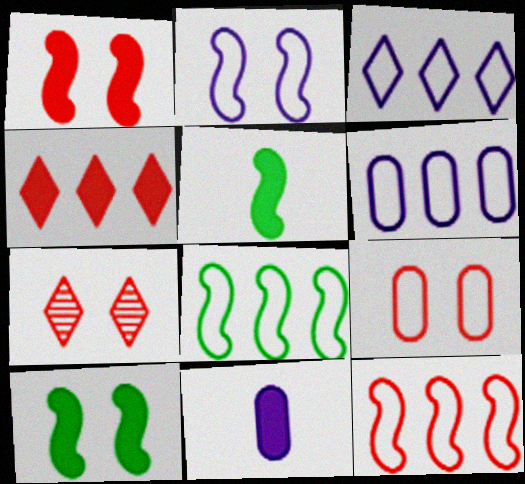[[1, 7, 9], 
[4, 10, 11], 
[5, 6, 7], 
[7, 8, 11]]